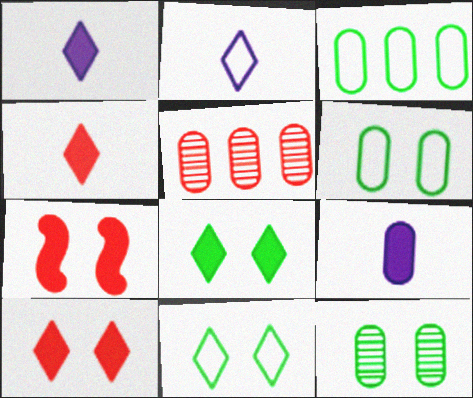[[5, 6, 9]]